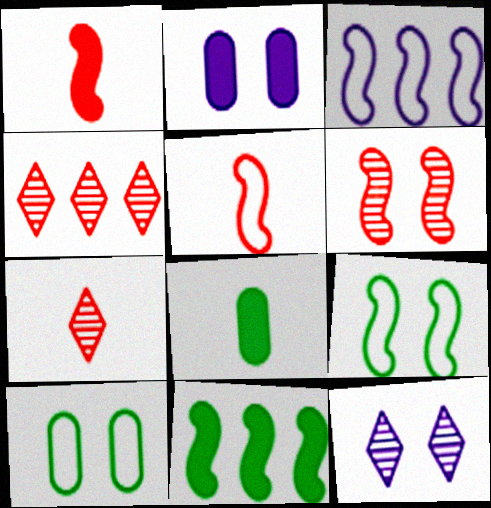[[3, 5, 9]]